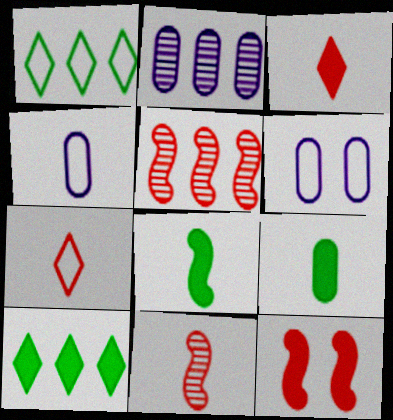[[6, 10, 11]]